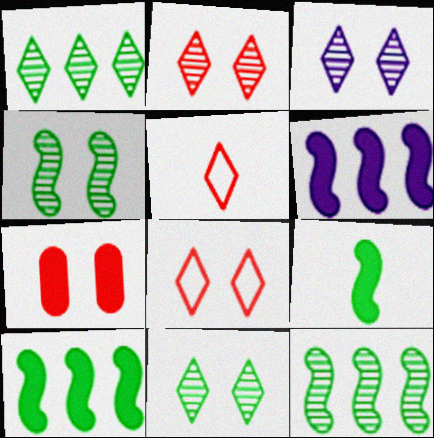[[2, 3, 11]]